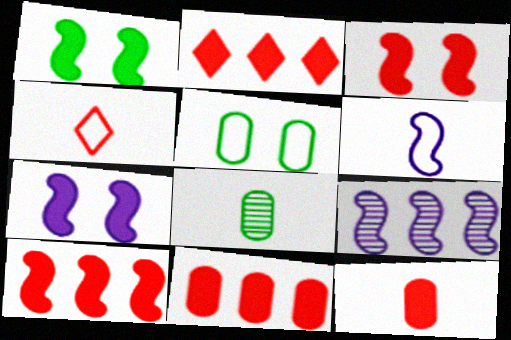[[1, 3, 7], 
[2, 3, 12], 
[2, 10, 11], 
[6, 7, 9]]